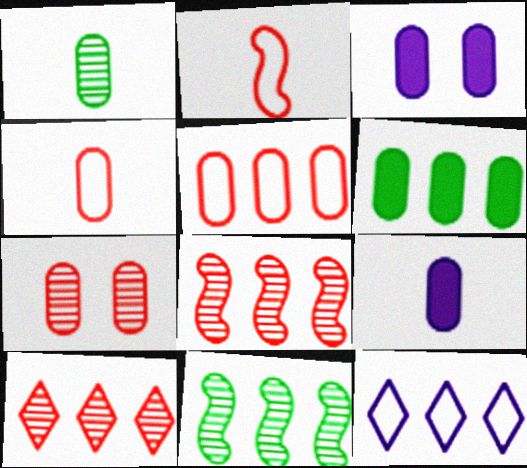[[1, 3, 5], 
[1, 4, 9], 
[6, 8, 12]]